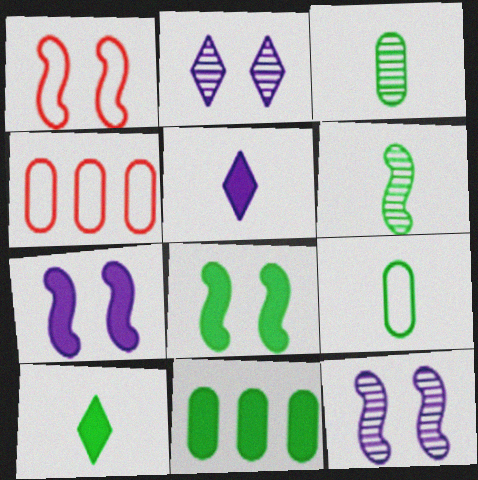[[1, 8, 12], 
[4, 10, 12], 
[6, 9, 10], 
[8, 10, 11]]